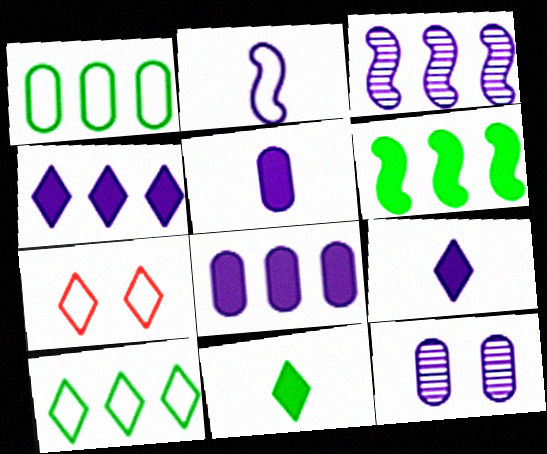[[1, 2, 7], 
[2, 4, 12]]